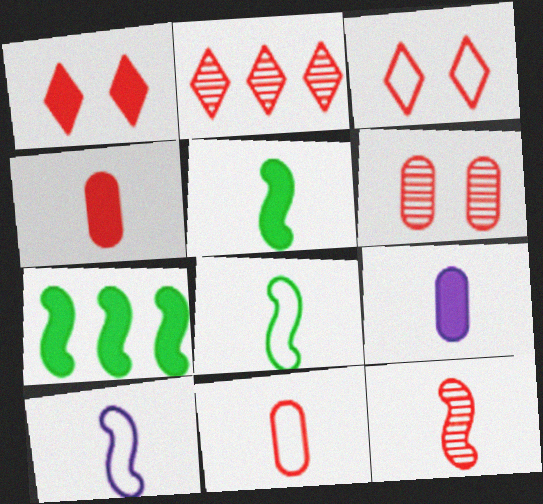[[1, 7, 9], 
[2, 6, 12], 
[5, 10, 12]]